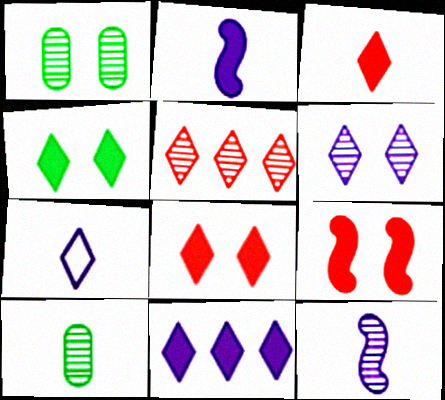[[1, 5, 12], 
[3, 4, 11], 
[4, 5, 7], 
[6, 7, 11]]